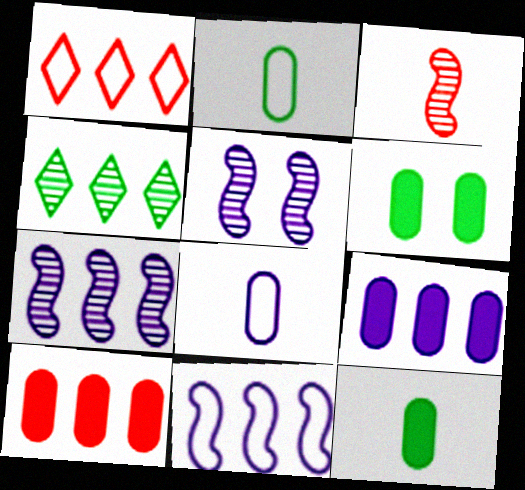[[1, 5, 12], 
[4, 10, 11]]